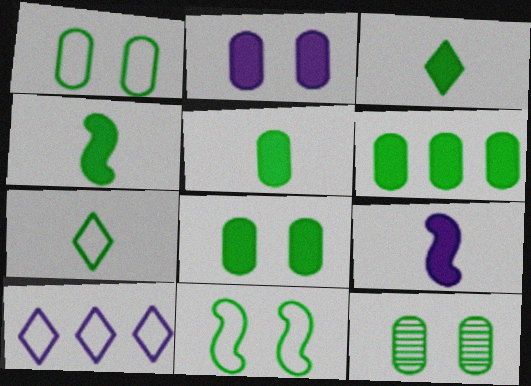[[1, 8, 12], 
[3, 4, 5], 
[5, 6, 8]]